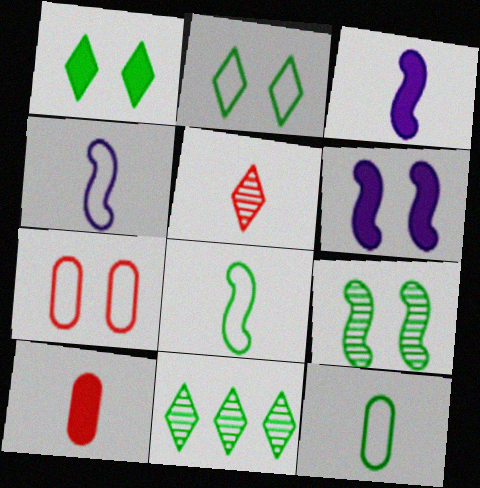[[3, 5, 12], 
[3, 7, 11]]